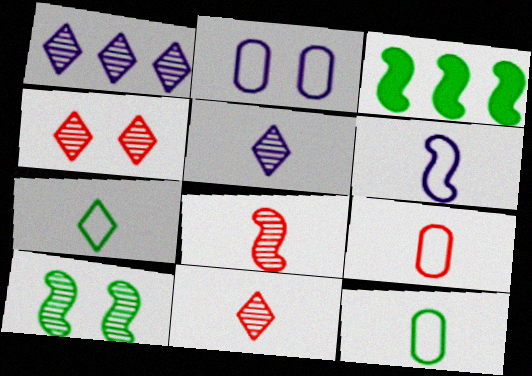[[2, 3, 11], 
[6, 7, 9]]